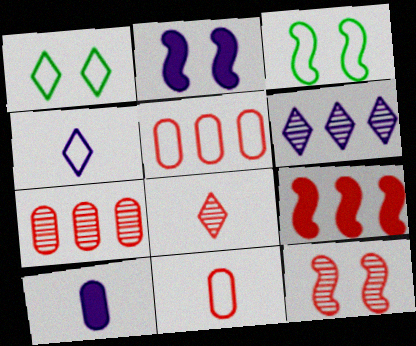[[2, 3, 12], 
[3, 4, 5], 
[7, 8, 12]]